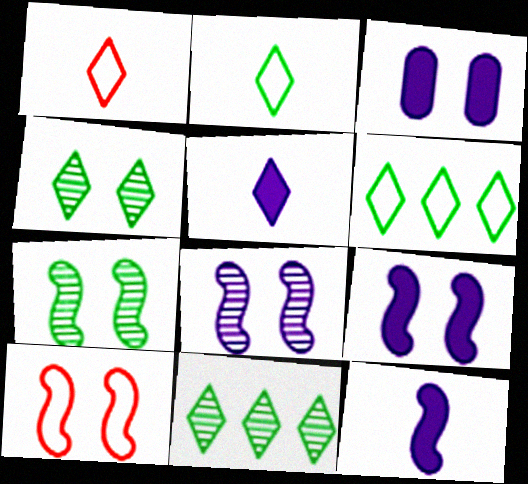[[3, 4, 10], 
[7, 9, 10]]